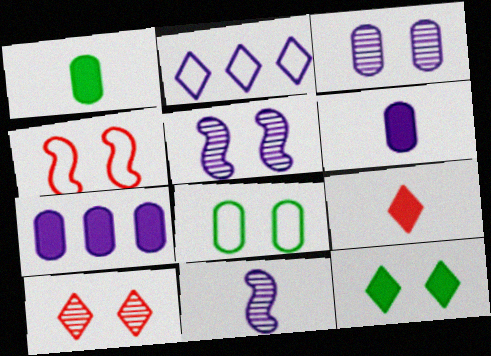[[2, 5, 6], 
[3, 4, 12]]